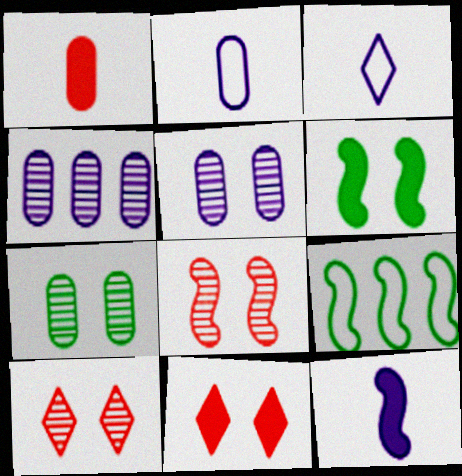[[8, 9, 12]]